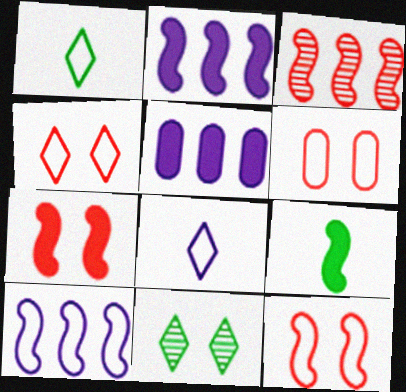[[1, 6, 10], 
[2, 7, 9], 
[4, 6, 12]]